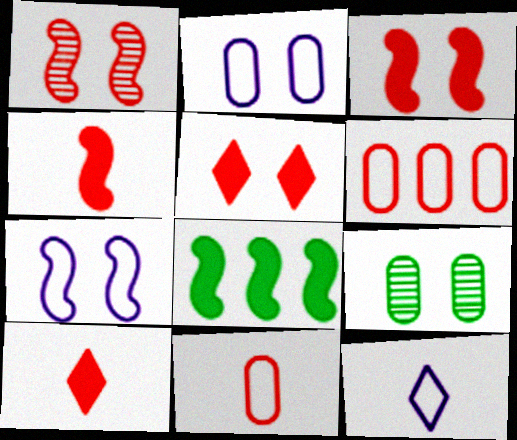[[1, 6, 10], 
[5, 7, 9]]